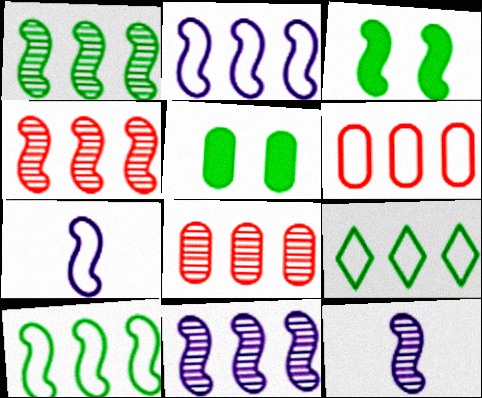[[1, 4, 11], 
[2, 6, 9], 
[3, 4, 7]]